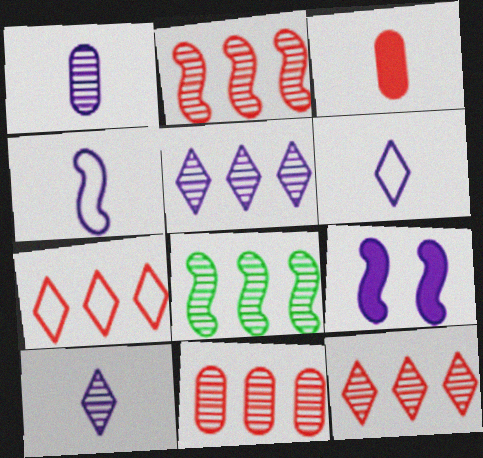[[2, 11, 12], 
[5, 8, 11]]